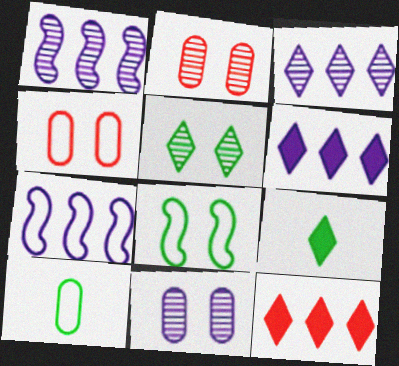[[1, 4, 9], 
[2, 7, 9]]